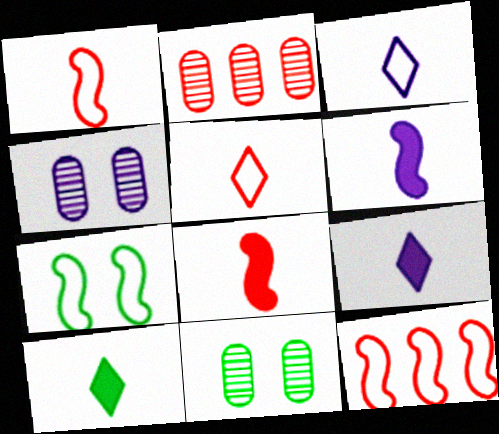[[2, 7, 9], 
[4, 10, 12], 
[9, 11, 12]]